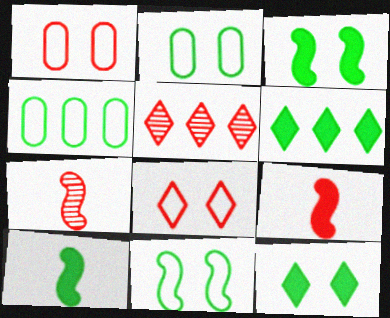[[1, 5, 9]]